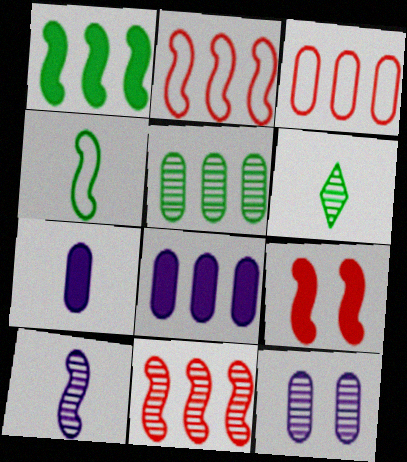[[3, 5, 8], 
[6, 11, 12]]